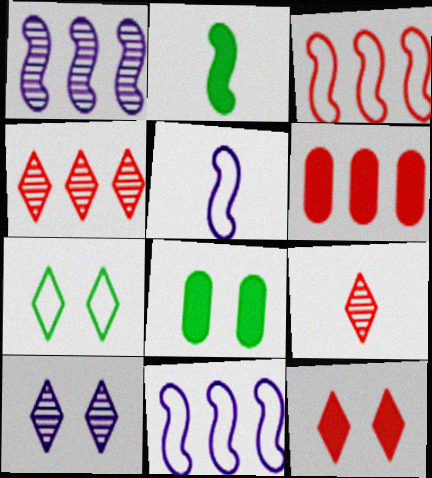[[3, 4, 6], 
[4, 5, 8], 
[7, 10, 12], 
[8, 9, 11]]